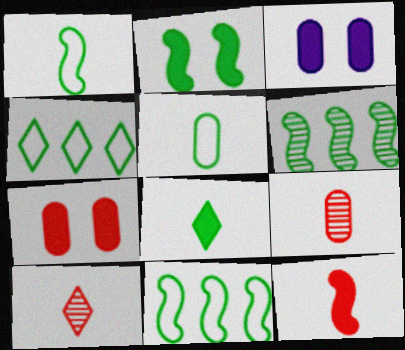[[1, 2, 6], 
[3, 10, 11]]